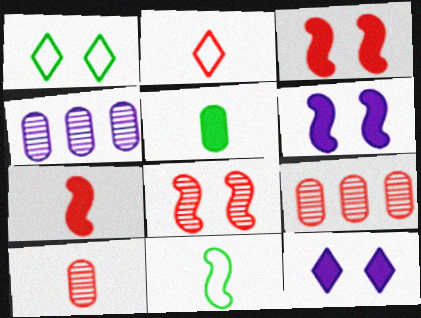[[1, 4, 7], 
[2, 3, 9], 
[2, 7, 10], 
[9, 11, 12]]